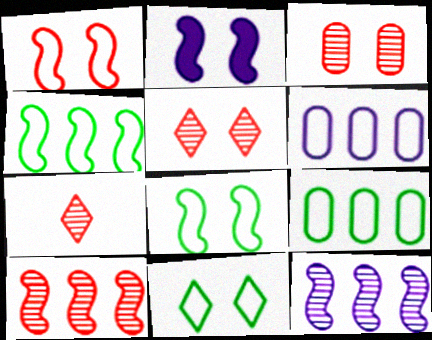[[2, 3, 11], 
[2, 7, 9], 
[3, 7, 10]]